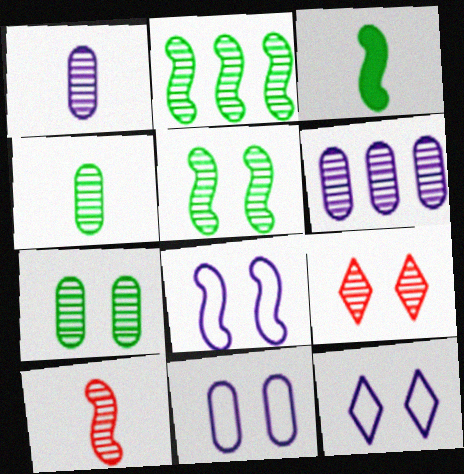[[1, 2, 9], 
[8, 11, 12]]